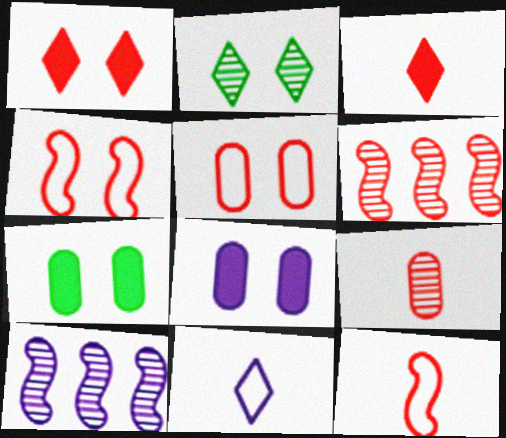[[2, 4, 8], 
[2, 9, 10], 
[3, 5, 6], 
[3, 9, 12], 
[6, 7, 11], 
[8, 10, 11]]